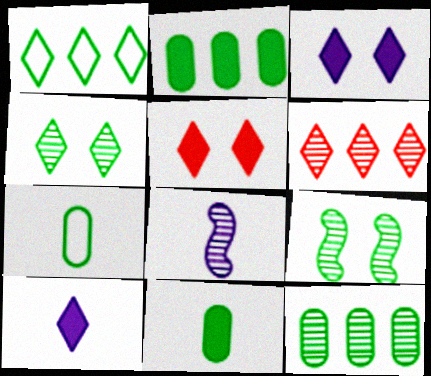[[1, 9, 11]]